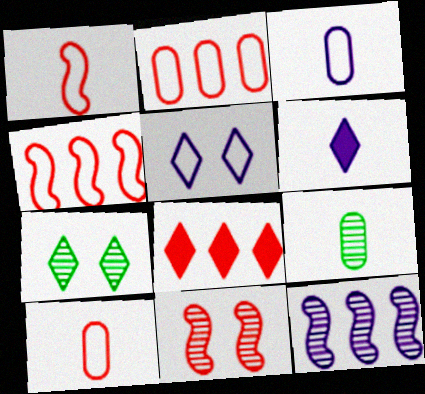[[1, 6, 9], 
[8, 10, 11]]